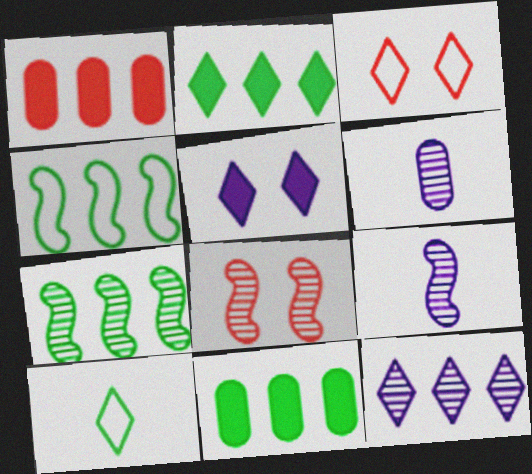[[1, 4, 12], 
[3, 9, 11], 
[7, 8, 9]]